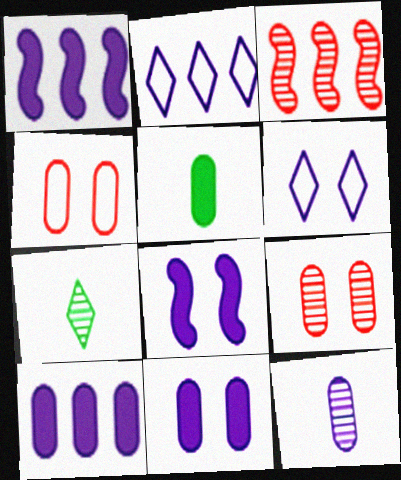[[1, 4, 7], 
[1, 6, 12], 
[2, 8, 12], 
[3, 5, 6]]